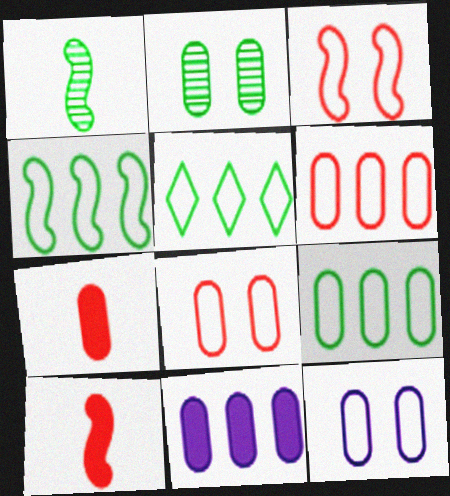[[4, 5, 9]]